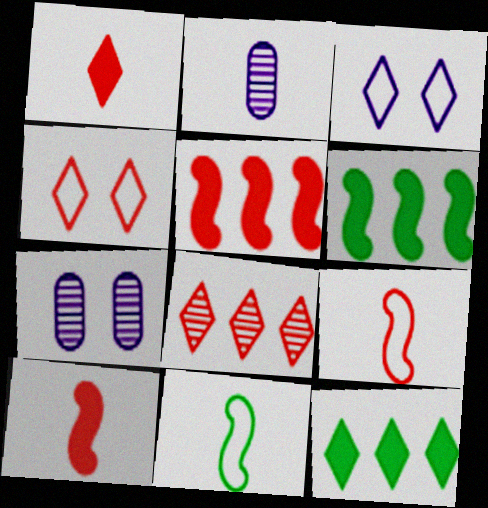[[1, 2, 11], 
[1, 4, 8], 
[2, 4, 6], 
[7, 9, 12]]